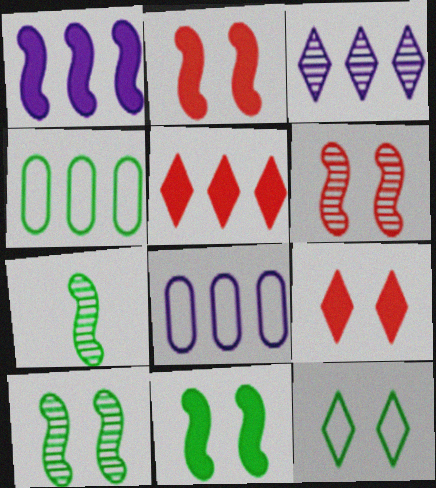[[1, 3, 8], 
[7, 8, 9]]